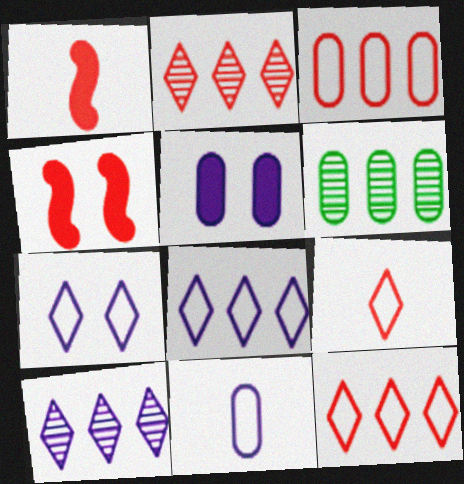[[1, 6, 7]]